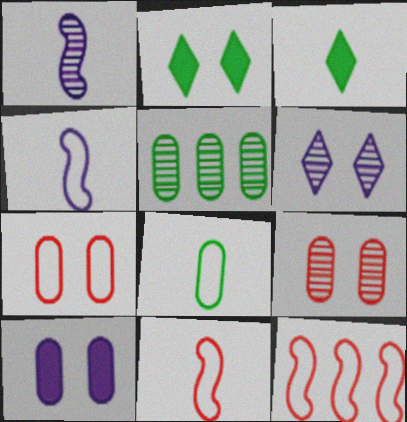[]